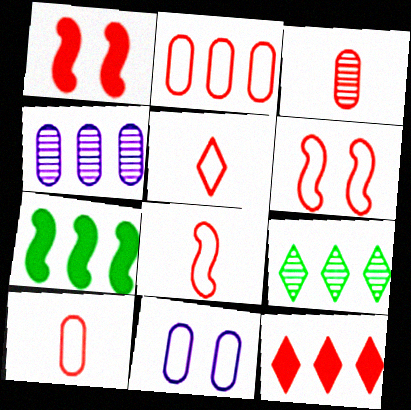[[2, 5, 6], 
[3, 6, 12], 
[5, 8, 10]]